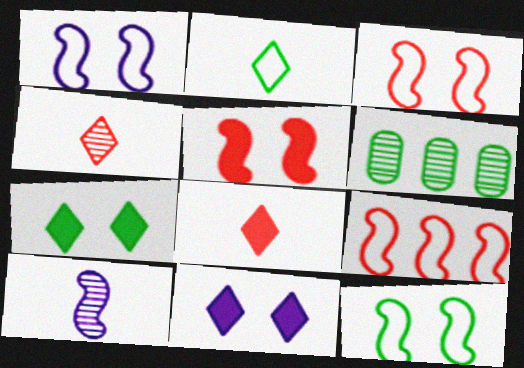[[1, 3, 12], 
[1, 6, 8]]